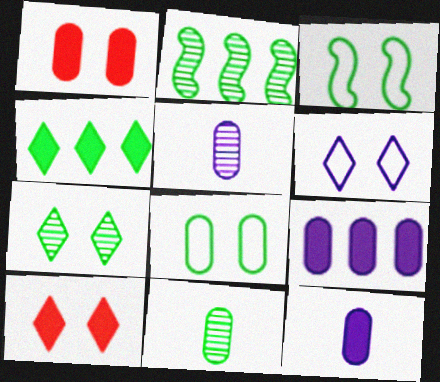[[2, 7, 11], 
[3, 4, 11], 
[6, 7, 10]]